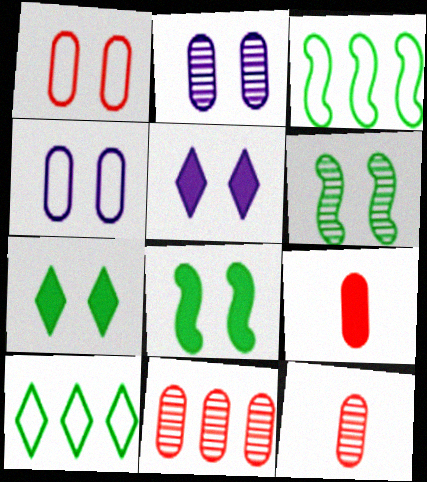[[1, 5, 6], 
[1, 9, 11], 
[3, 5, 12]]